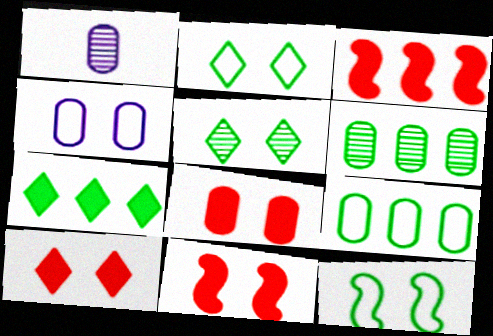[[1, 2, 3], 
[1, 8, 9], 
[4, 5, 11], 
[8, 10, 11]]